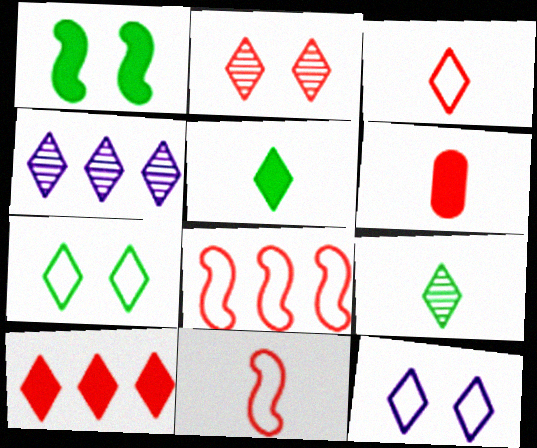[[2, 3, 10], 
[2, 4, 9], 
[2, 6, 8], 
[9, 10, 12]]